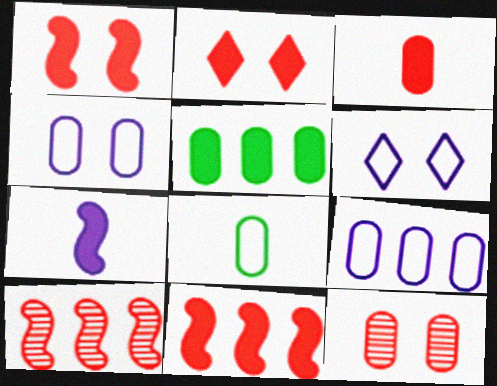[[2, 3, 11], 
[2, 5, 7]]